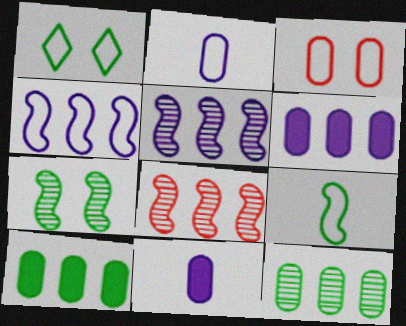[[1, 8, 11], 
[3, 11, 12]]